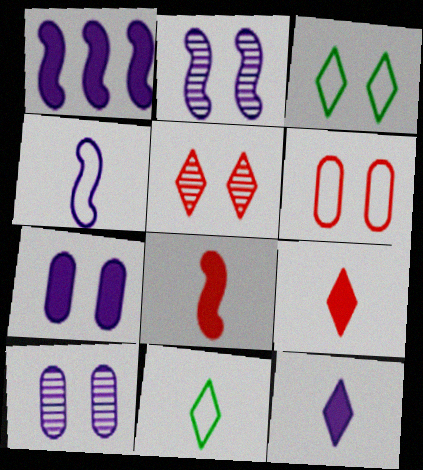[[1, 2, 4], 
[1, 7, 12]]